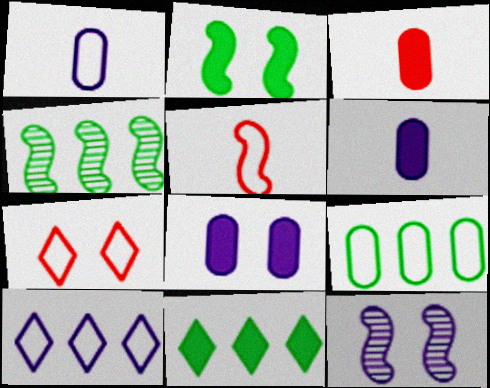[[4, 6, 7], 
[4, 9, 11], 
[6, 10, 12]]